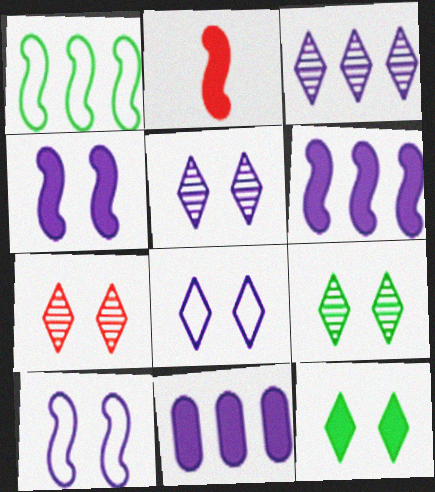[[2, 11, 12], 
[5, 7, 9], 
[7, 8, 12]]